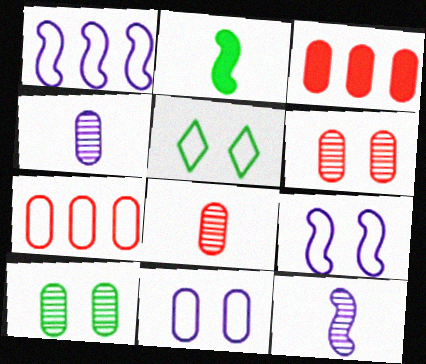[[3, 5, 12]]